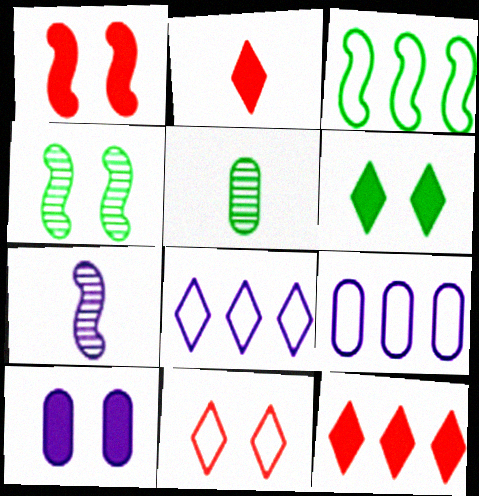[[1, 3, 7], 
[1, 5, 8], 
[1, 6, 10], 
[2, 4, 9], 
[3, 5, 6], 
[4, 10, 11], 
[7, 8, 10]]